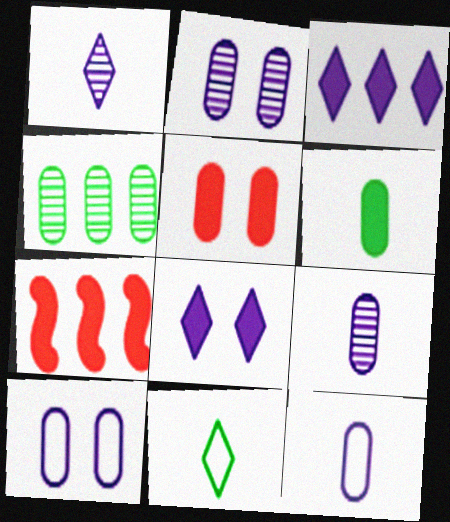[[2, 7, 11], 
[4, 5, 12], 
[6, 7, 8]]